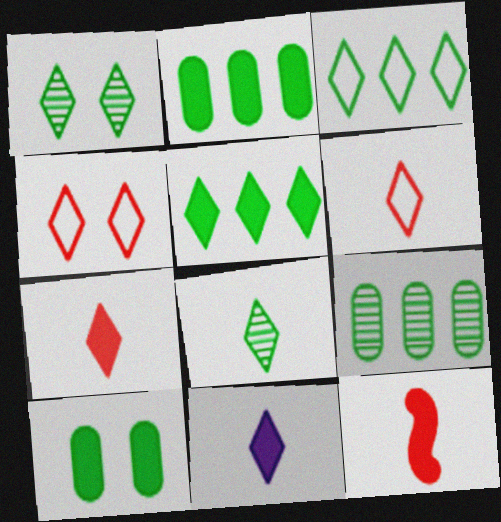[[6, 8, 11]]